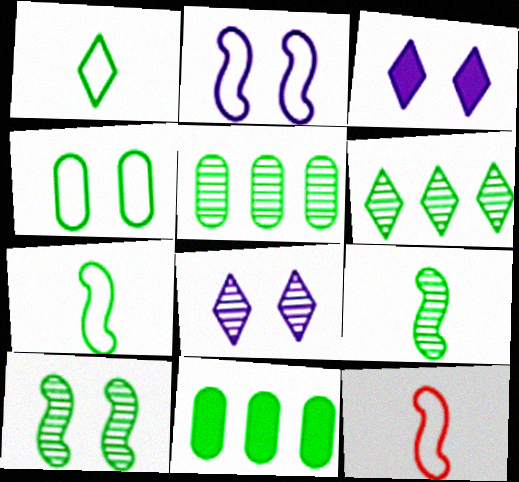[[1, 10, 11], 
[3, 5, 12], 
[8, 11, 12]]